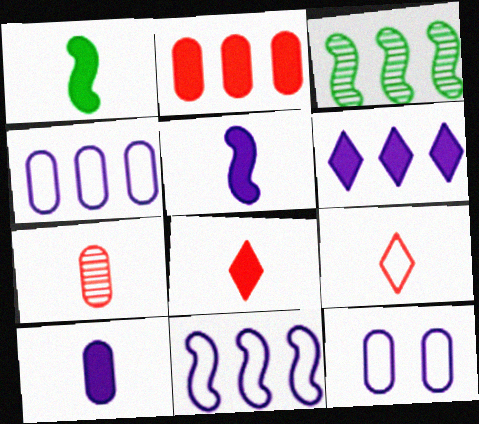[[1, 8, 10], 
[3, 8, 12]]